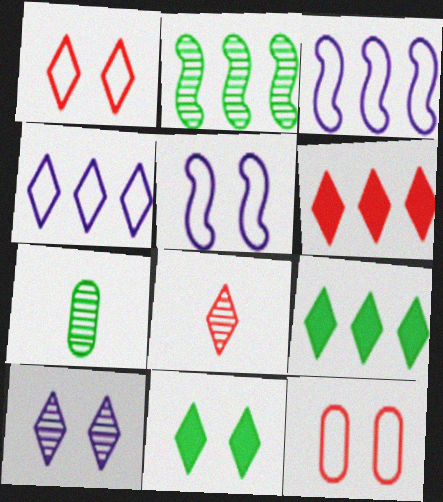[[1, 6, 8], 
[1, 10, 11], 
[4, 8, 11], 
[5, 6, 7]]